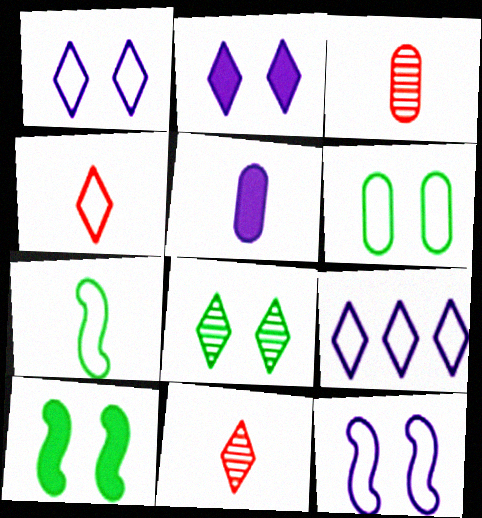[[3, 9, 10], 
[5, 7, 11], 
[6, 8, 10]]